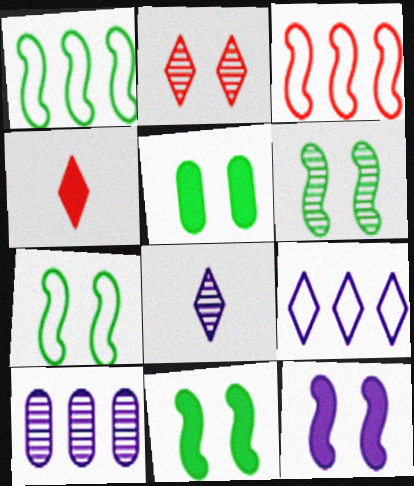[[3, 5, 8], 
[4, 7, 10], 
[6, 7, 11]]